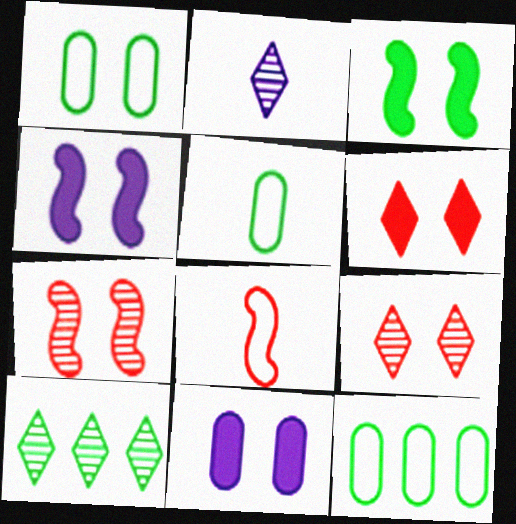[[1, 4, 9], 
[1, 5, 12], 
[2, 9, 10], 
[3, 5, 10], 
[3, 6, 11], 
[8, 10, 11]]